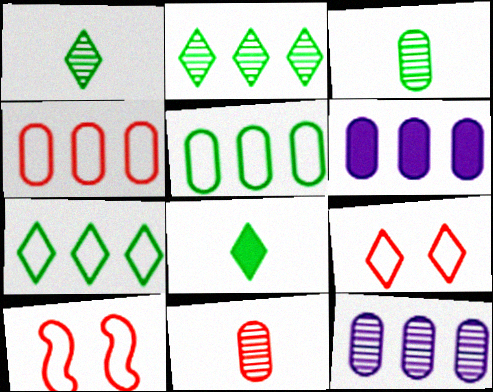[[1, 6, 10], 
[8, 10, 12]]